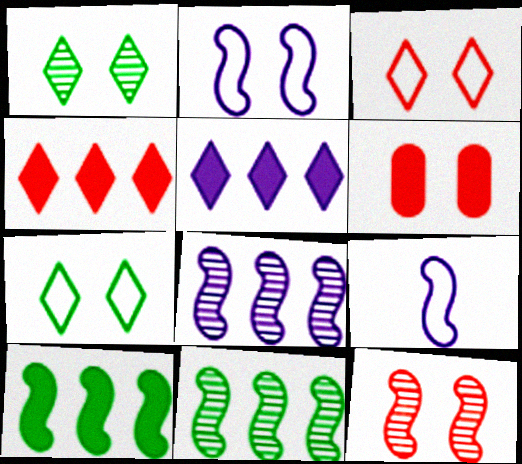[[1, 2, 6], 
[3, 6, 12], 
[9, 10, 12]]